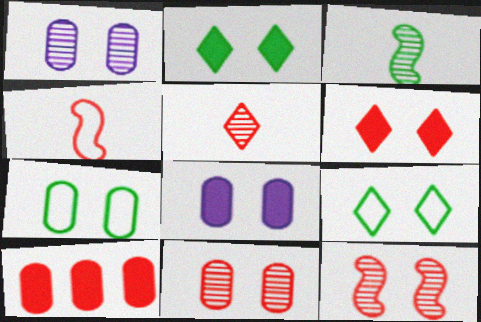[[7, 8, 11], 
[8, 9, 12]]